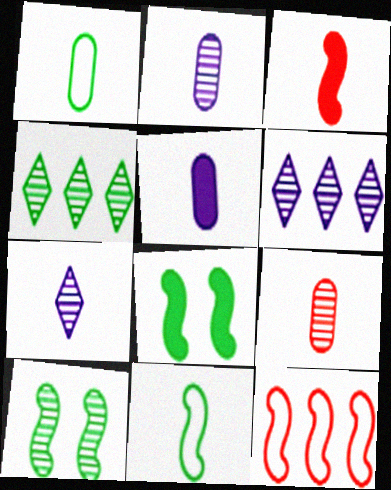[[1, 3, 7], 
[1, 4, 8], 
[1, 5, 9], 
[6, 9, 10]]